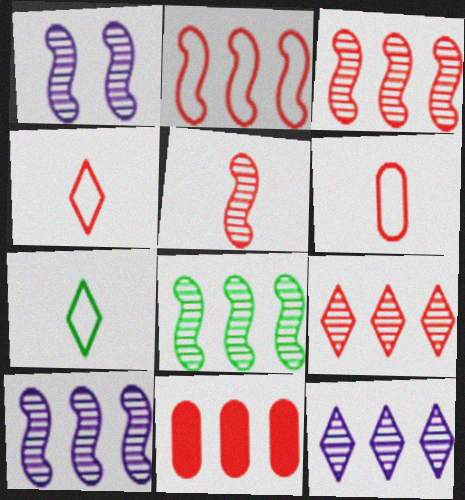[[1, 5, 8], 
[1, 7, 11], 
[2, 9, 11], 
[3, 8, 10]]